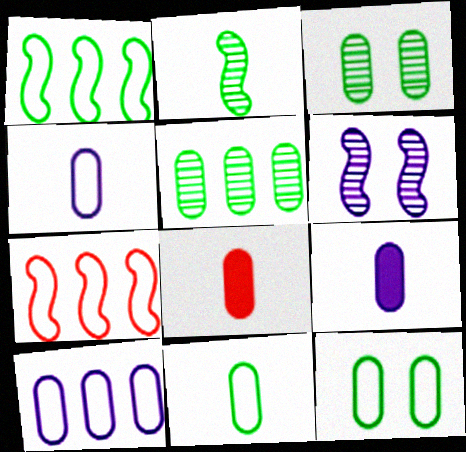[[3, 8, 10]]